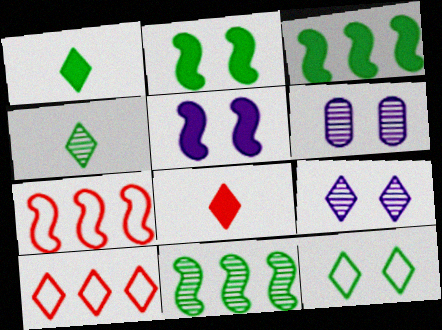[[1, 6, 7], 
[1, 9, 10]]